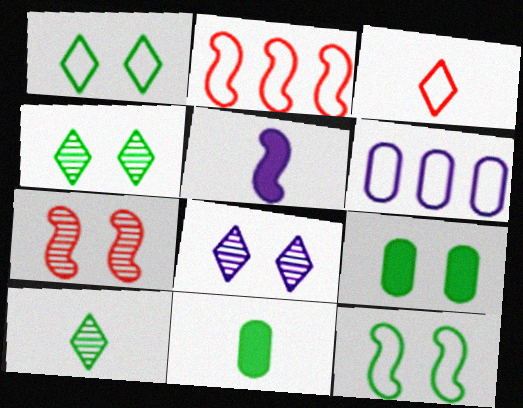[[2, 8, 11], 
[3, 6, 12], 
[4, 9, 12], 
[5, 6, 8]]